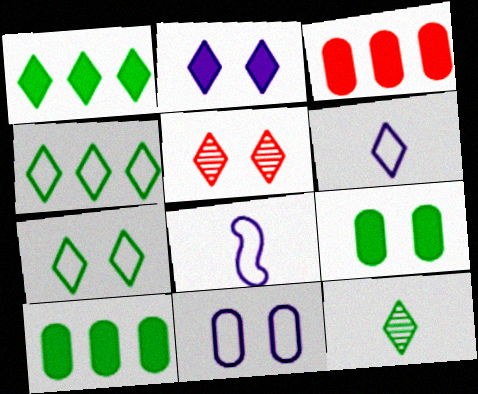[[1, 5, 6], 
[1, 7, 12], 
[2, 5, 7], 
[5, 8, 10]]